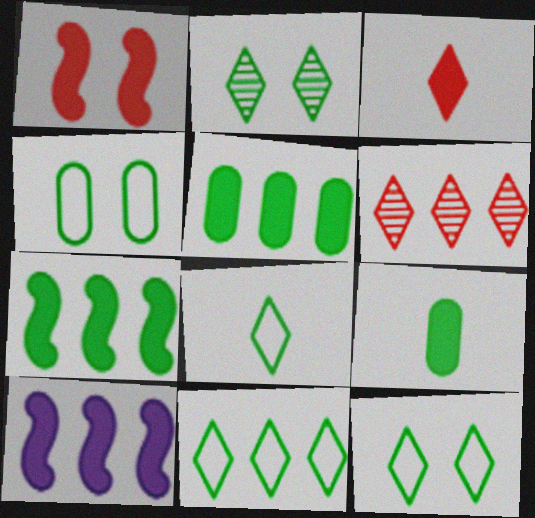[[8, 11, 12]]